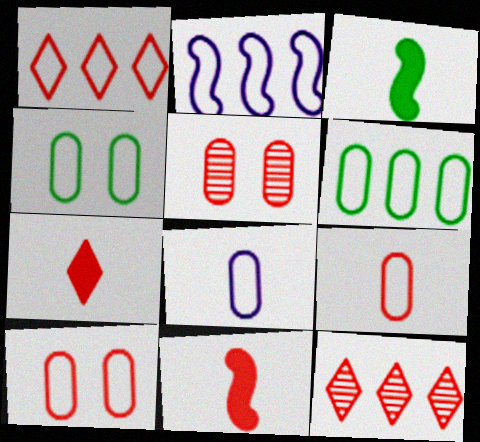[[1, 2, 6], 
[1, 5, 11], 
[6, 8, 10], 
[10, 11, 12]]